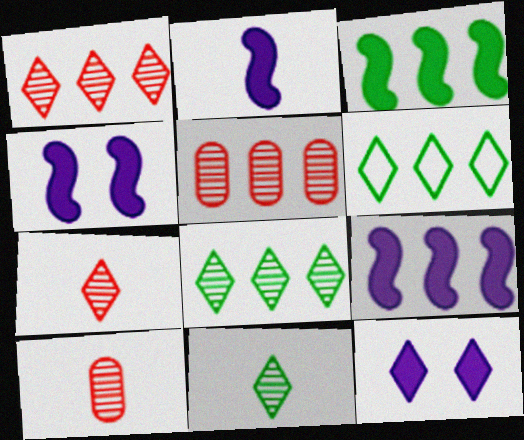[[2, 4, 9], 
[4, 6, 10], 
[5, 6, 9], 
[6, 7, 12]]